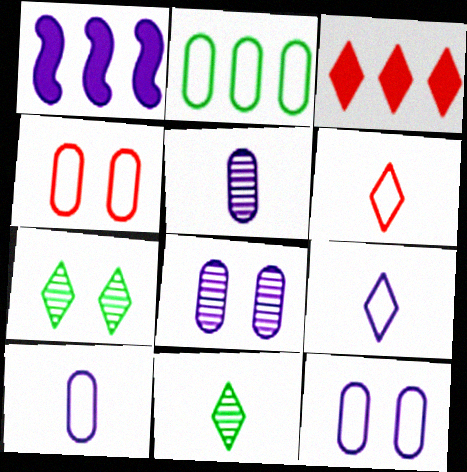[[1, 4, 11], 
[1, 8, 9], 
[2, 4, 10], 
[3, 7, 9]]